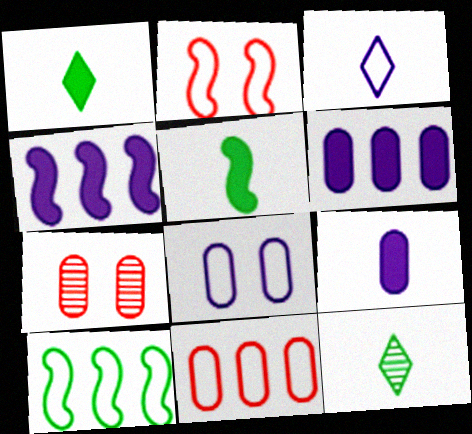[[2, 6, 12]]